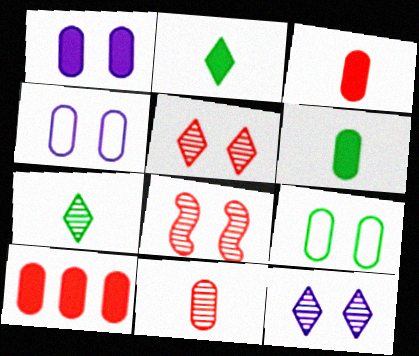[[1, 6, 10]]